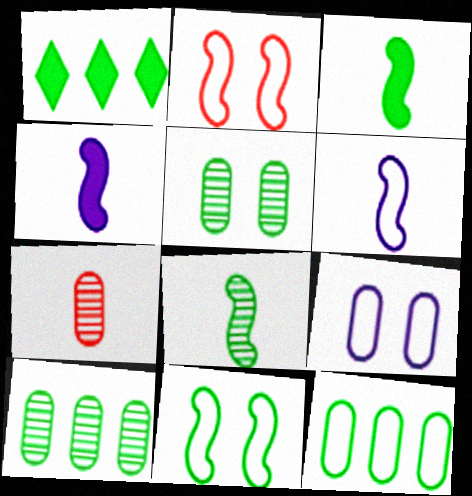[]